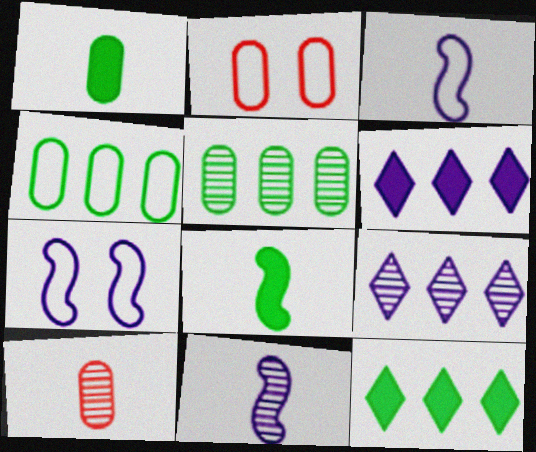[[2, 8, 9], 
[2, 11, 12], 
[7, 10, 12]]